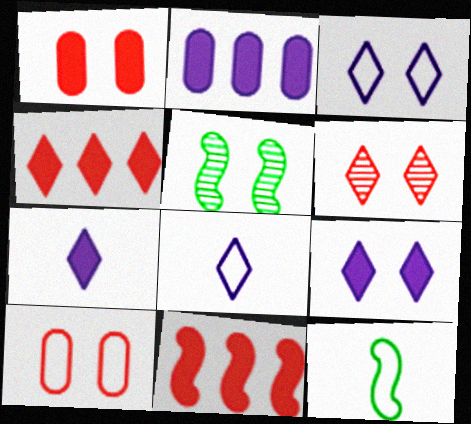[[1, 3, 5], 
[2, 6, 12], 
[5, 9, 10]]